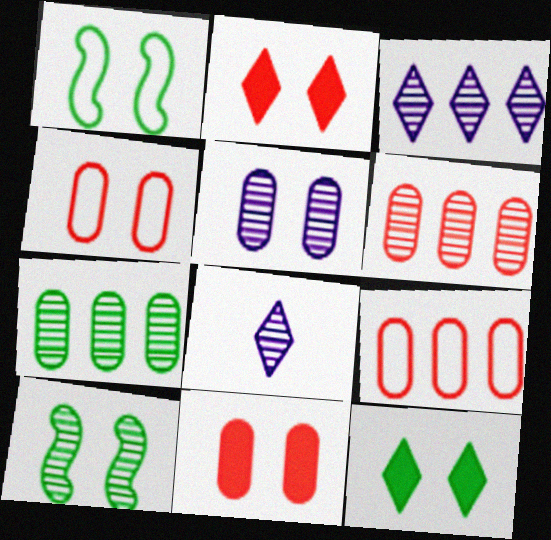[[1, 2, 5], 
[6, 8, 10]]